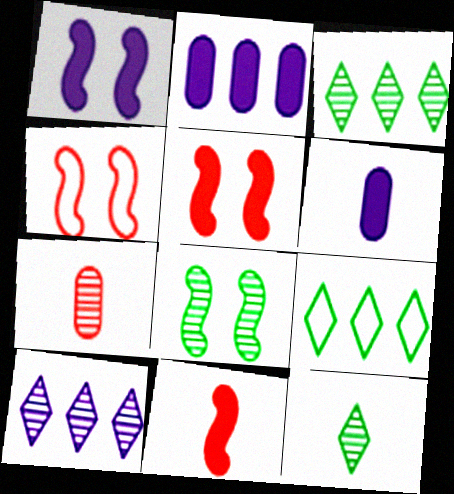[[1, 4, 8], 
[1, 7, 9], 
[2, 4, 12], 
[3, 4, 6], 
[7, 8, 10]]